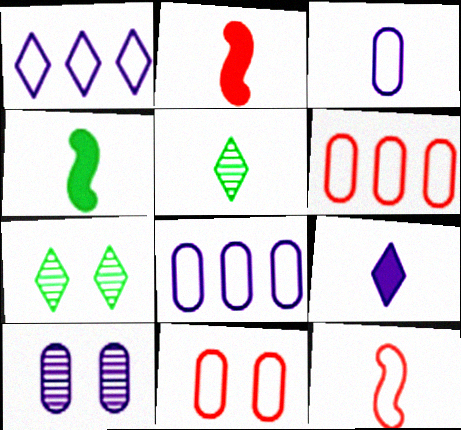[[2, 3, 5], 
[2, 7, 8]]